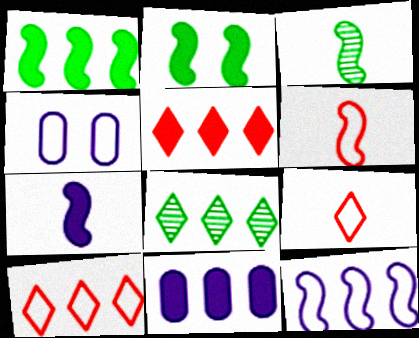[[1, 5, 11], 
[3, 4, 5], 
[3, 6, 7]]